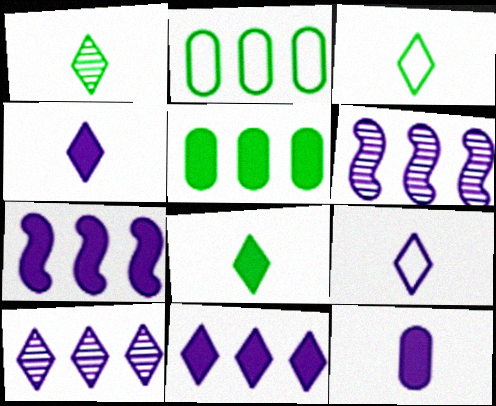[[1, 3, 8]]